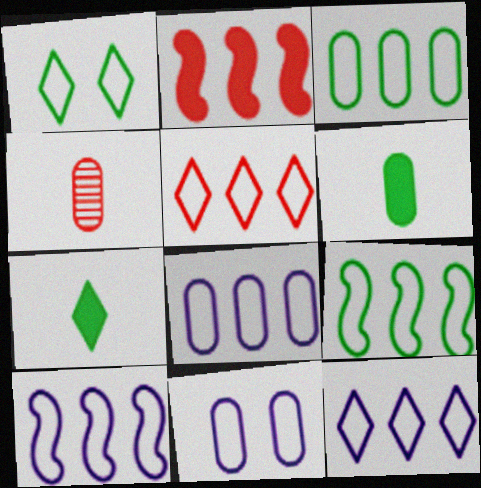[[3, 5, 10], 
[5, 8, 9], 
[8, 10, 12]]